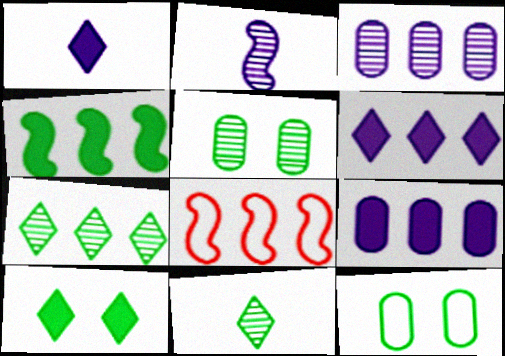[[1, 5, 8], 
[4, 11, 12], 
[7, 8, 9]]